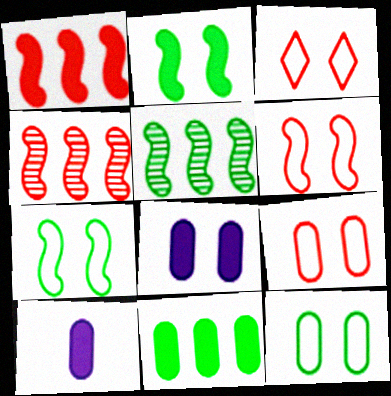[[3, 5, 10], 
[3, 6, 9]]